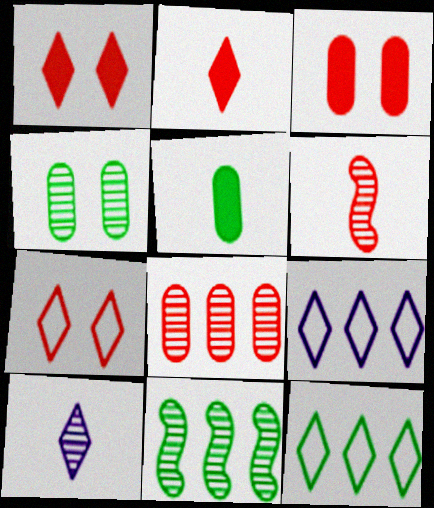[[1, 10, 12]]